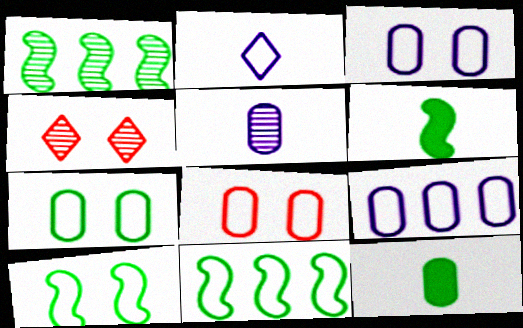[[1, 4, 5], 
[1, 6, 10], 
[2, 8, 11], 
[3, 7, 8], 
[4, 6, 9]]